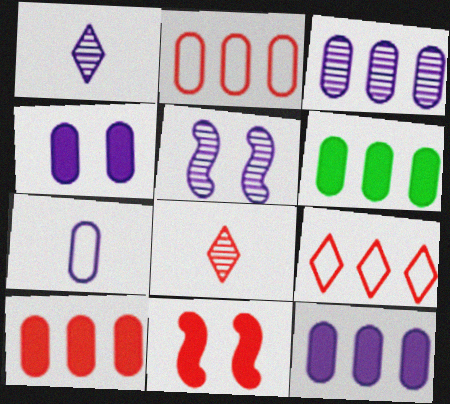[[1, 3, 5], 
[2, 3, 6], 
[2, 8, 11], 
[3, 4, 7], 
[6, 10, 12]]